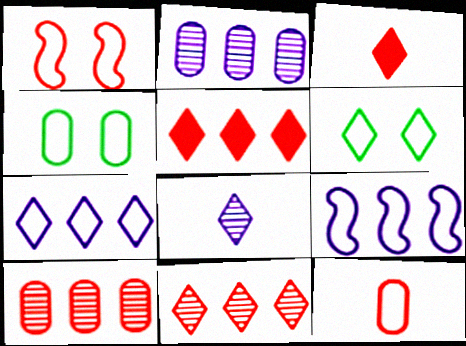[[1, 3, 10], 
[5, 6, 8], 
[6, 9, 12]]